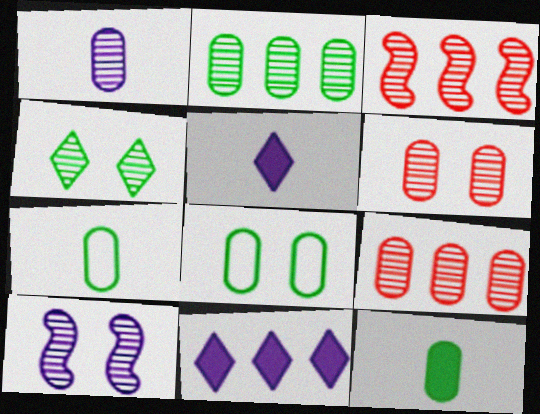[[1, 2, 6], 
[1, 3, 4], 
[2, 8, 12], 
[3, 5, 8], 
[4, 6, 10]]